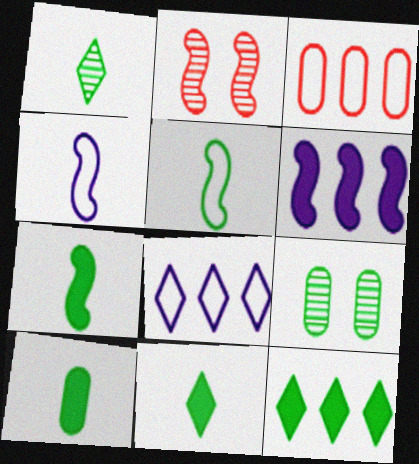[[1, 5, 10], 
[2, 5, 6], 
[2, 8, 10], 
[5, 9, 12], 
[7, 10, 11]]